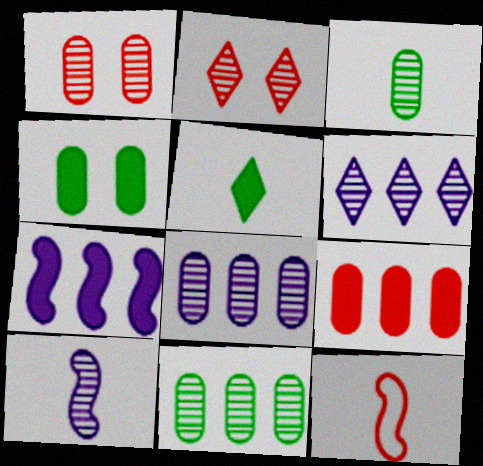[[1, 3, 8], 
[2, 9, 12], 
[2, 10, 11], 
[4, 6, 12]]